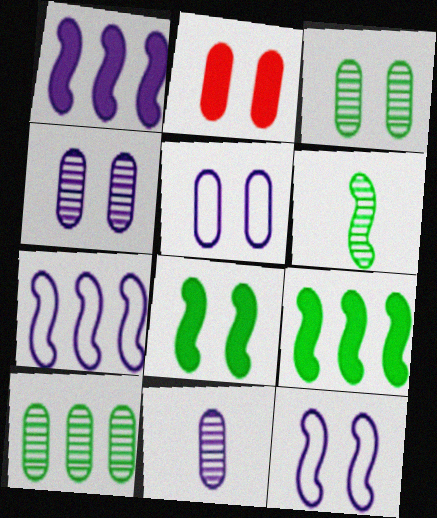[[2, 3, 5]]